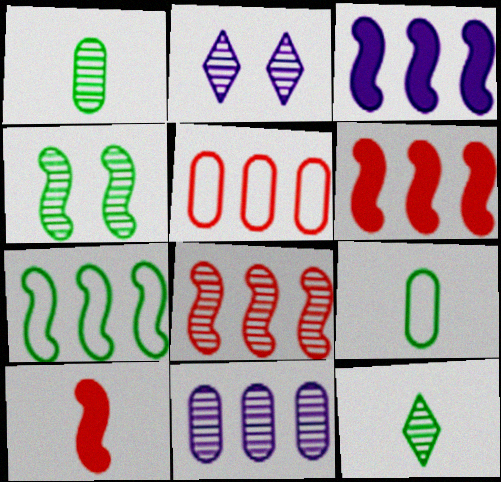[[1, 2, 8], 
[2, 6, 9], 
[3, 7, 8]]